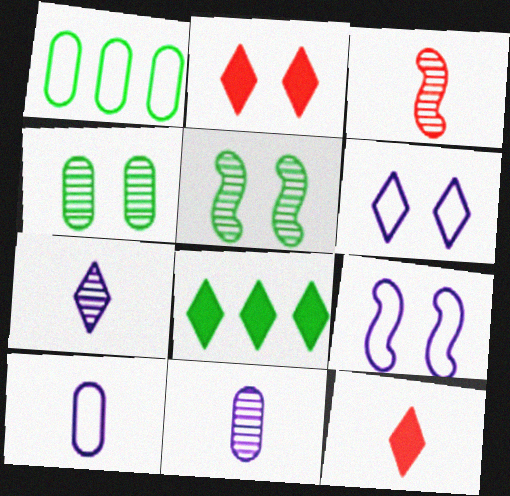[[2, 4, 9]]